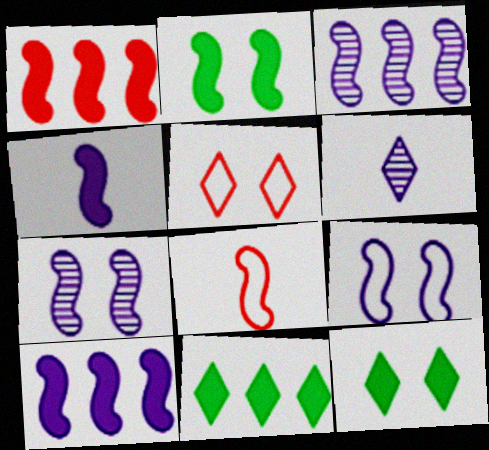[[1, 2, 4], 
[2, 3, 8], 
[3, 4, 9], 
[5, 6, 11]]